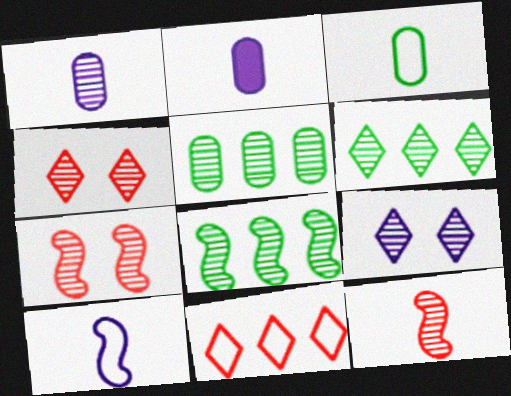[[1, 4, 8], 
[1, 6, 7], 
[5, 6, 8], 
[5, 9, 12]]